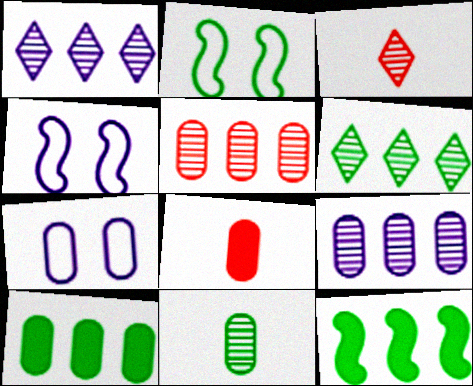[[1, 2, 8], 
[3, 4, 10], 
[3, 7, 12], 
[4, 6, 8]]